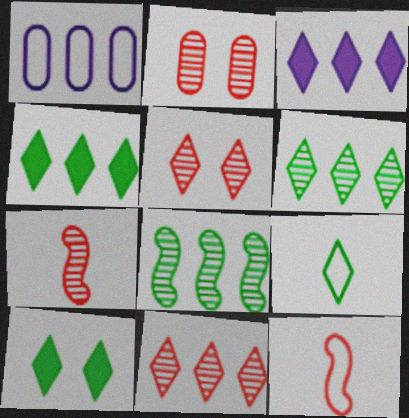[[1, 7, 10], 
[2, 7, 11], 
[3, 5, 9], 
[6, 9, 10]]